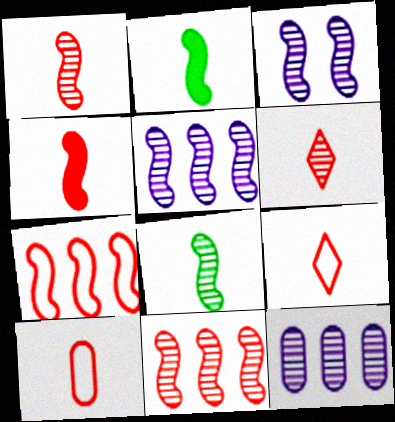[[2, 3, 7], 
[3, 8, 11], 
[4, 6, 10]]